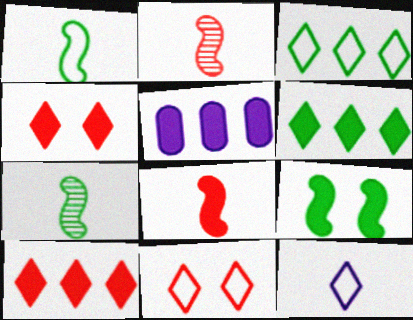[[3, 11, 12], 
[5, 7, 11]]